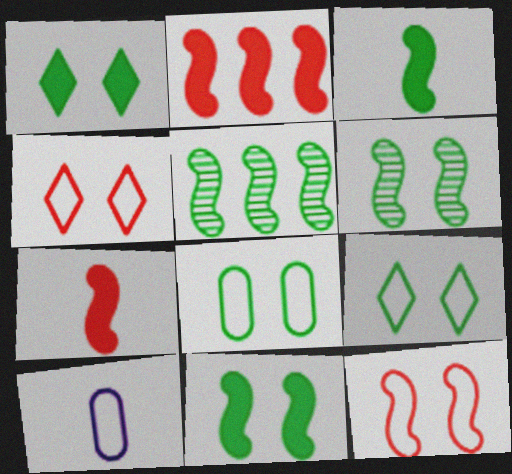[[1, 6, 8]]